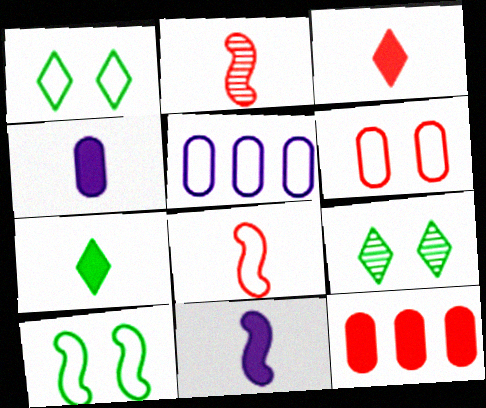[[1, 5, 8]]